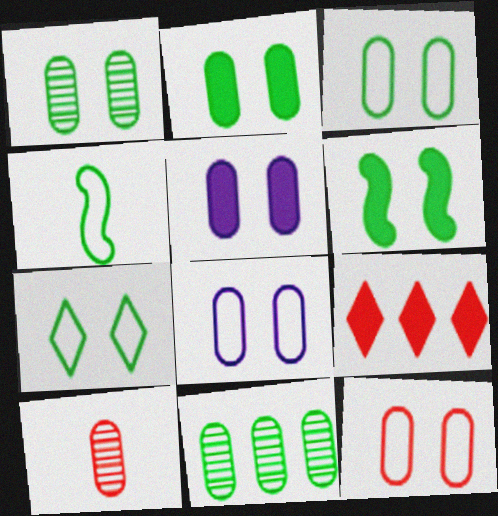[[1, 2, 3], 
[1, 5, 12], 
[1, 6, 7], 
[3, 8, 12]]